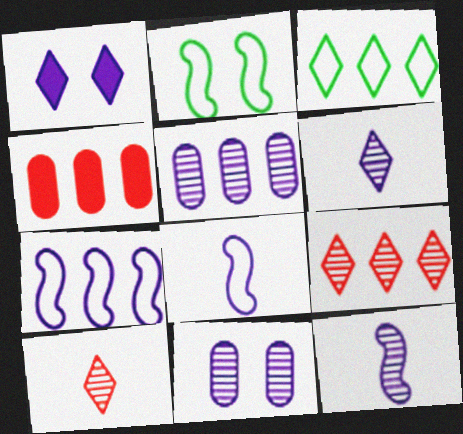[[1, 3, 10], 
[1, 5, 8], 
[2, 4, 6]]